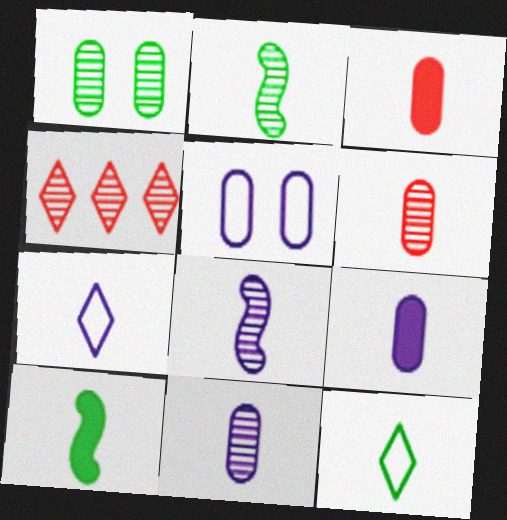[[1, 4, 8], 
[2, 3, 7], 
[3, 8, 12], 
[4, 5, 10], 
[6, 7, 10], 
[7, 8, 9]]